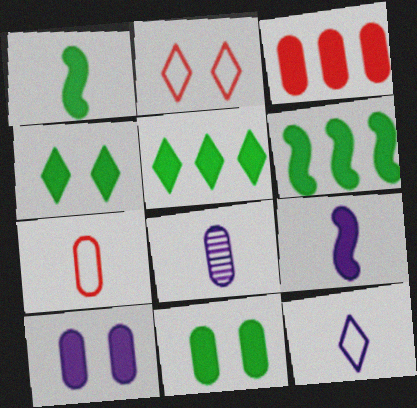[[1, 5, 11], 
[2, 6, 8], 
[3, 4, 9], 
[8, 9, 12]]